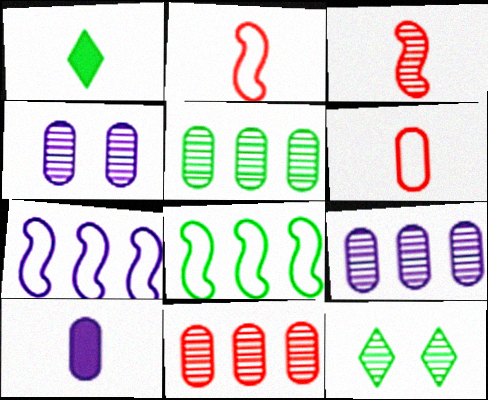[[3, 9, 12], 
[5, 9, 11]]